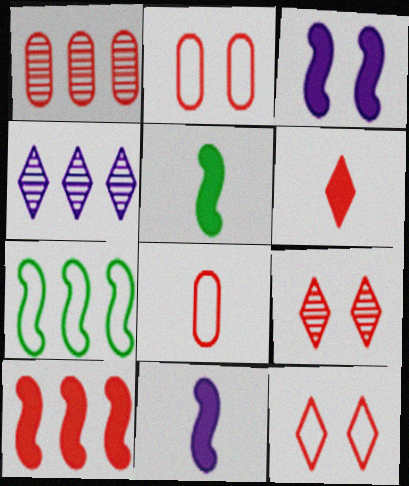[[2, 4, 5], 
[3, 5, 10], 
[8, 9, 10]]